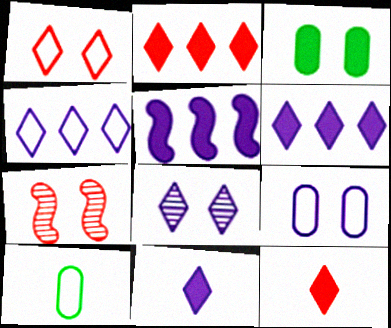[[3, 5, 12], 
[4, 8, 11], 
[6, 7, 10]]